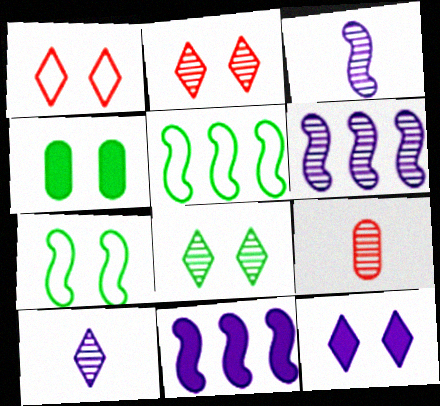[[1, 8, 12], 
[4, 7, 8], 
[5, 9, 12], 
[6, 8, 9]]